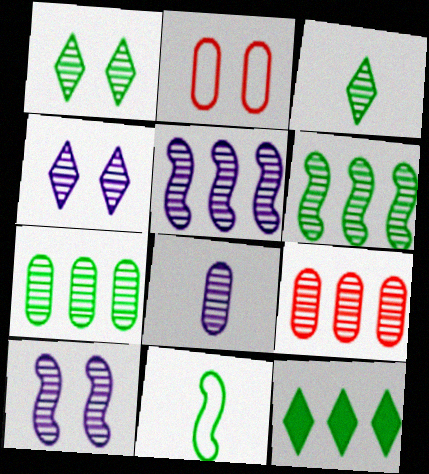[[3, 9, 10], 
[4, 5, 8]]